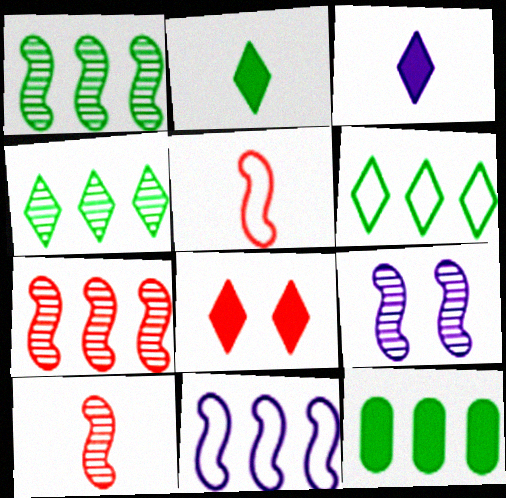[[1, 6, 12], 
[1, 9, 10]]